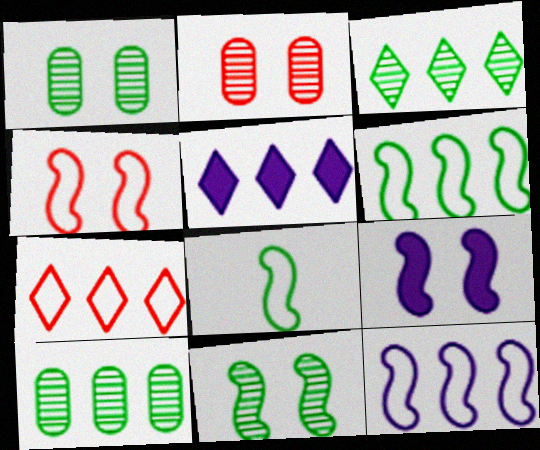[[2, 5, 8], 
[3, 5, 7], 
[4, 8, 12], 
[4, 9, 11]]